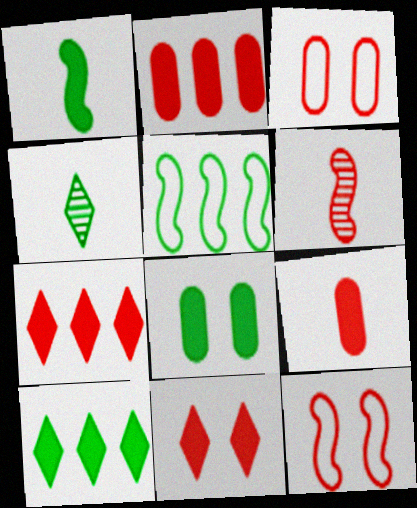[[1, 8, 10], 
[3, 6, 7], 
[4, 5, 8]]